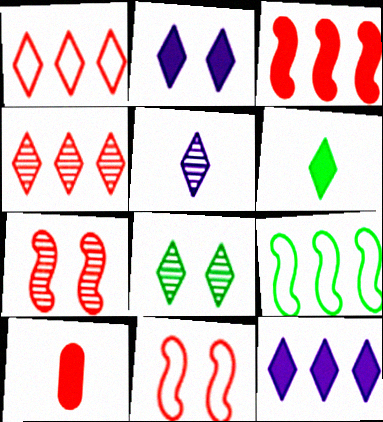[[1, 7, 10], 
[4, 5, 8], 
[4, 10, 11]]